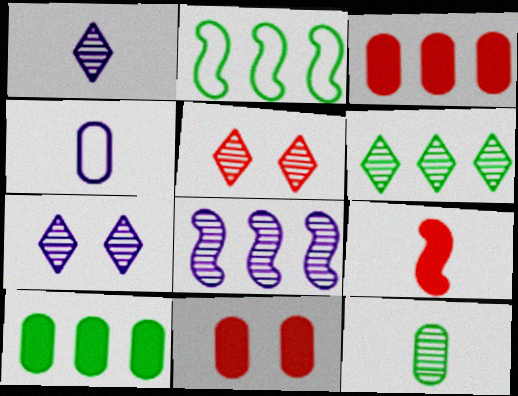[[1, 2, 11], 
[1, 5, 6], 
[2, 6, 10], 
[5, 8, 12]]